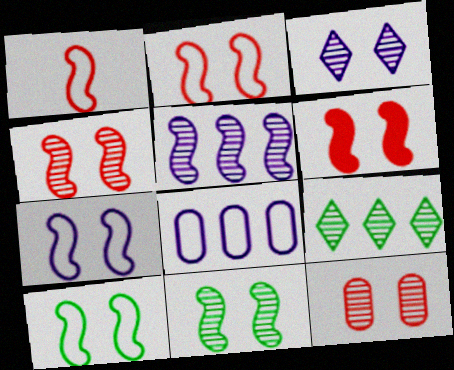[[2, 4, 6], 
[2, 7, 10], 
[3, 11, 12], 
[6, 7, 11]]